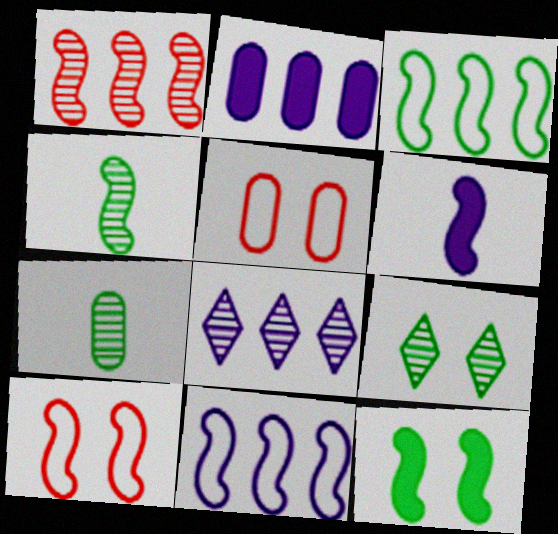[[2, 5, 7], 
[2, 8, 11], 
[3, 4, 12]]